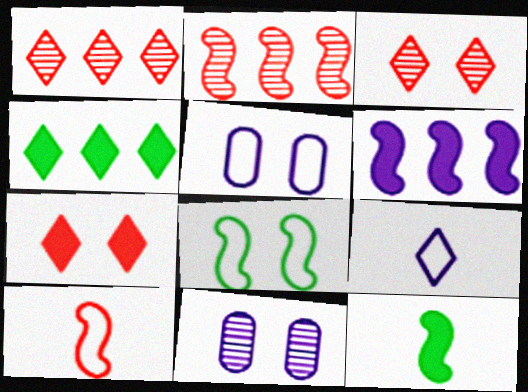[[1, 5, 12], 
[3, 4, 9], 
[4, 10, 11], 
[6, 9, 11], 
[7, 8, 11]]